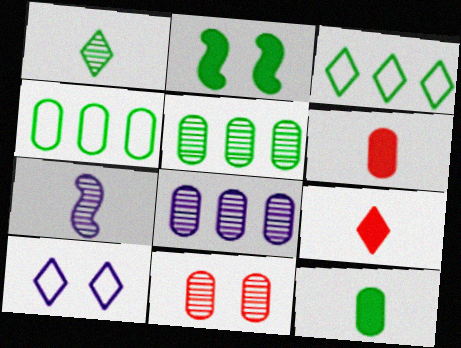[[1, 2, 4], 
[2, 10, 11]]